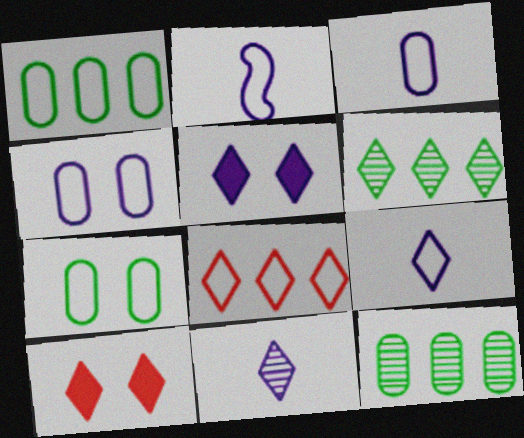[[2, 3, 9], 
[2, 7, 8], 
[2, 10, 12], 
[6, 9, 10]]